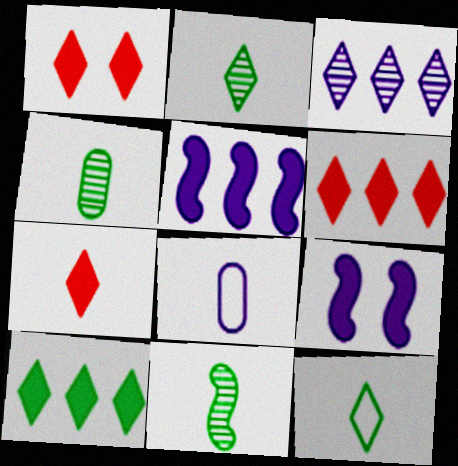[[1, 3, 12], 
[1, 6, 7], 
[2, 4, 11], 
[3, 8, 9], 
[7, 8, 11]]